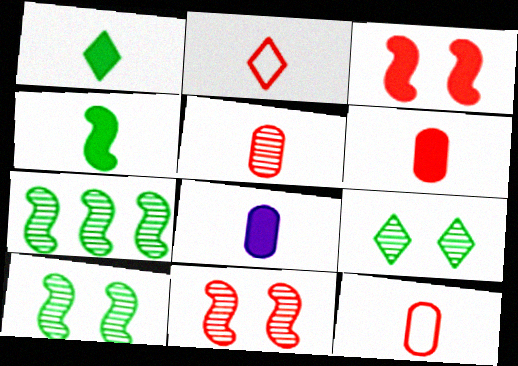[[5, 6, 12]]